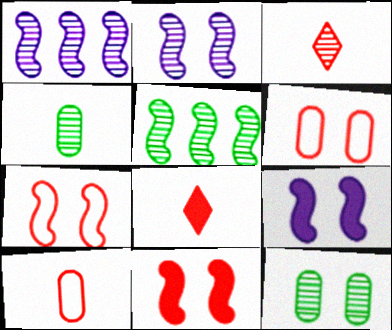[[1, 3, 12]]